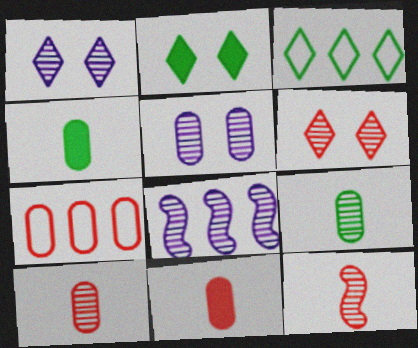[[4, 5, 7], 
[6, 8, 9]]